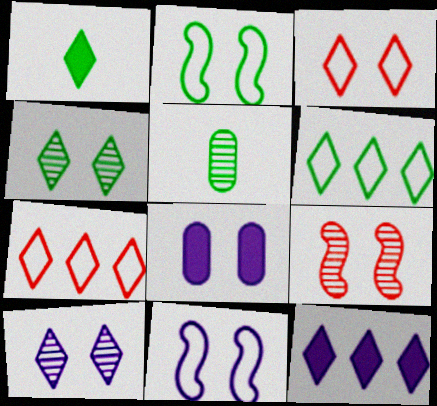[[1, 4, 6], 
[1, 7, 10], 
[8, 10, 11]]